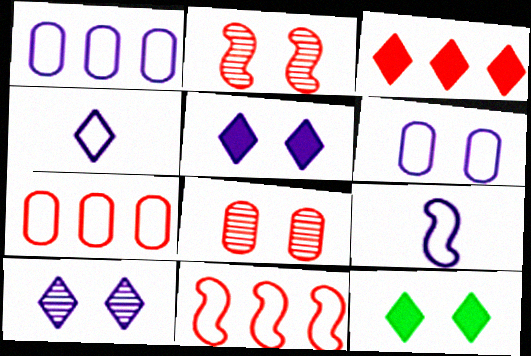[[2, 6, 12]]